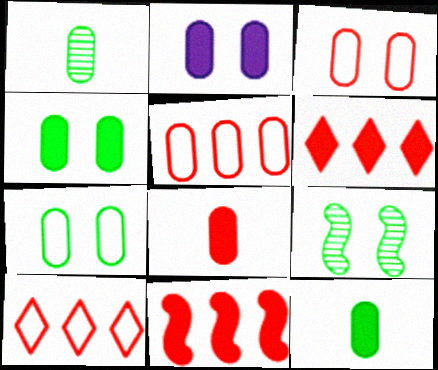[[1, 2, 5]]